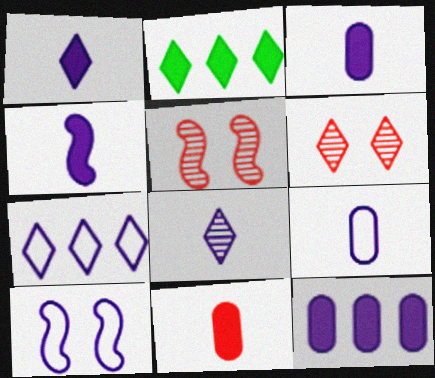[[1, 3, 4], 
[2, 5, 9], 
[4, 8, 9], 
[7, 9, 10], 
[8, 10, 12]]